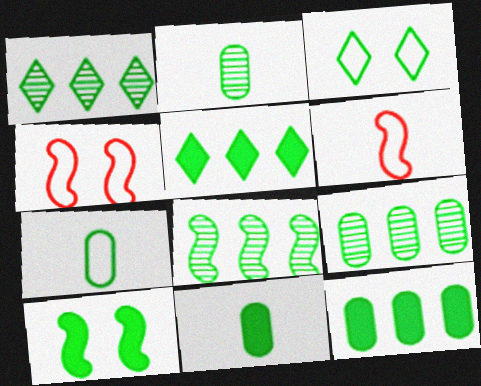[[1, 7, 10], 
[1, 8, 9], 
[2, 7, 11], 
[3, 8, 11], 
[5, 10, 11]]